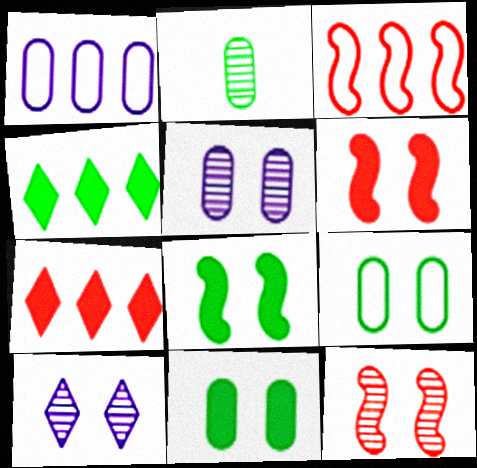[[6, 9, 10]]